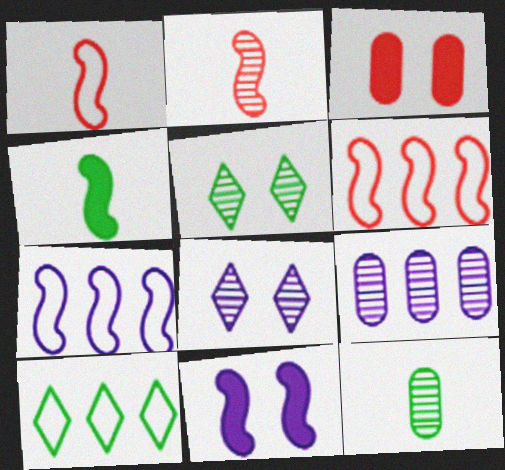[[2, 5, 9]]